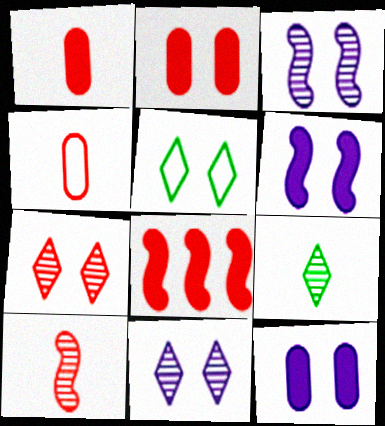[[2, 3, 5], 
[4, 7, 8]]